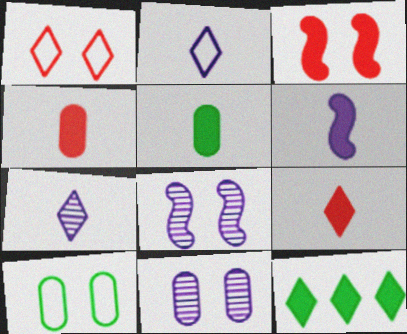[[1, 7, 12], 
[5, 6, 9]]